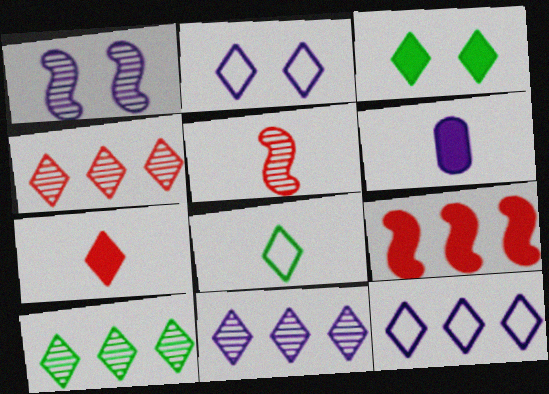[[1, 6, 12], 
[2, 7, 10], 
[3, 6, 9], 
[3, 8, 10], 
[4, 10, 11], 
[5, 6, 8]]